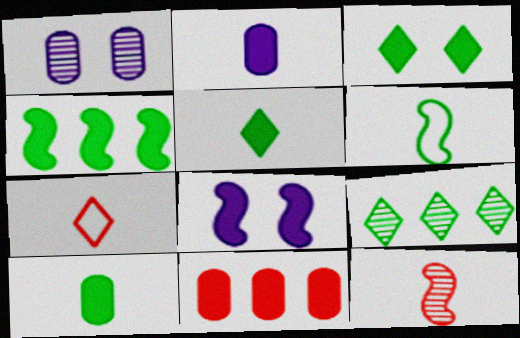[[1, 4, 7], 
[1, 9, 12], 
[3, 4, 10], 
[5, 8, 11]]